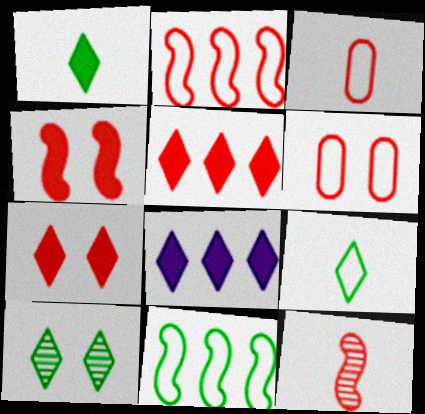[[1, 7, 8], 
[2, 4, 12], 
[5, 6, 12]]